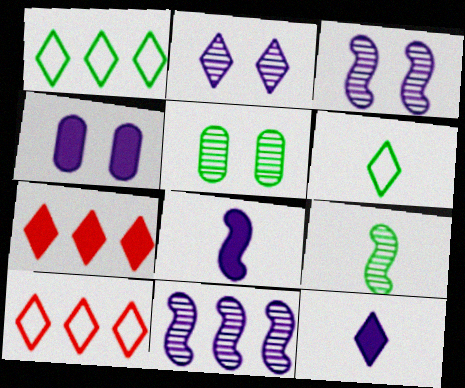[[2, 6, 7], 
[4, 9, 10], 
[5, 8, 10]]